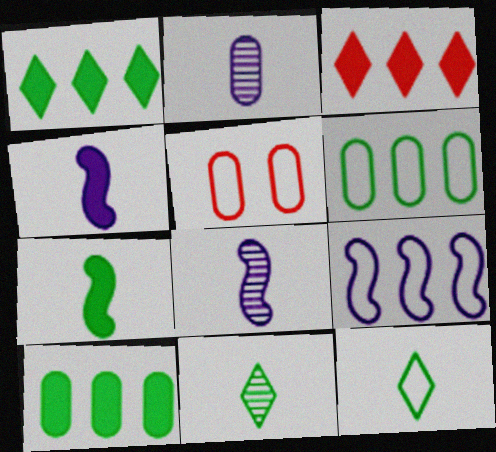[[1, 5, 8], 
[2, 5, 10], 
[5, 9, 12]]